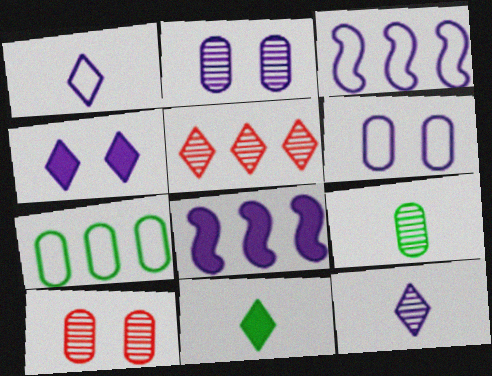[[1, 2, 8], 
[1, 3, 6], 
[3, 10, 11], 
[5, 7, 8], 
[6, 8, 12]]